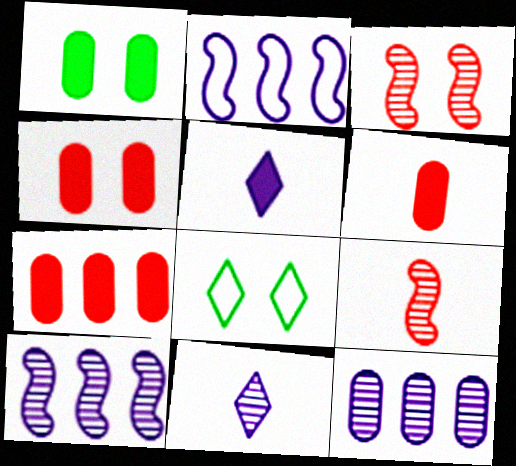[[4, 6, 7], 
[6, 8, 10]]